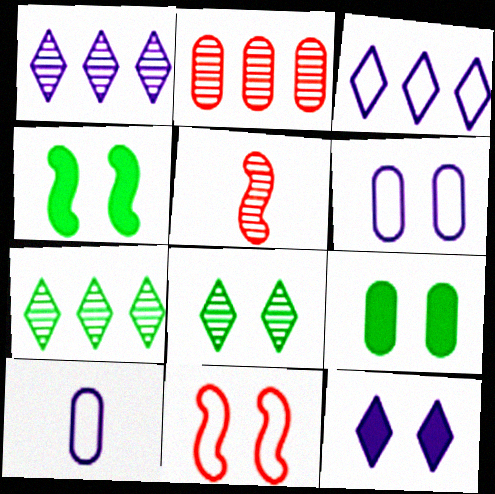[[2, 9, 10], 
[3, 5, 9]]